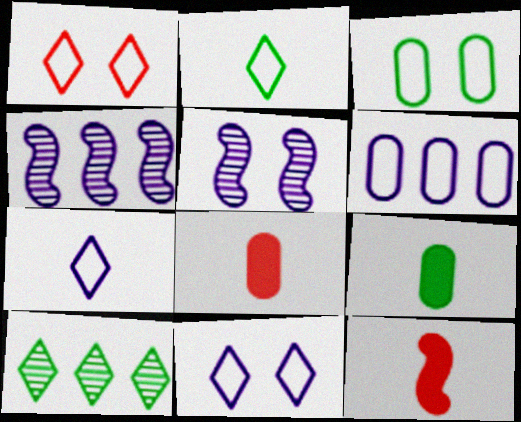[[1, 4, 9]]